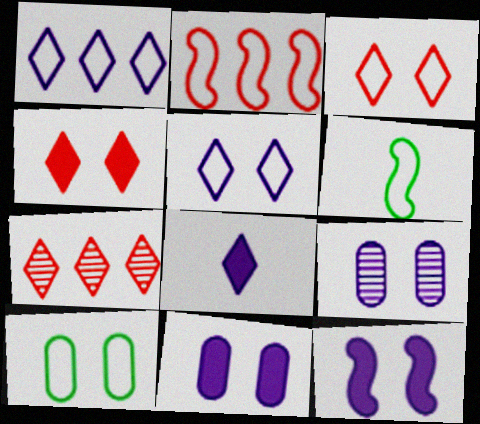[[5, 9, 12], 
[6, 7, 11]]